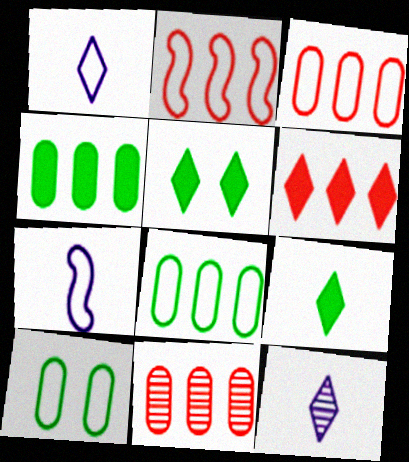[[1, 2, 10], 
[2, 6, 11], 
[5, 7, 11]]